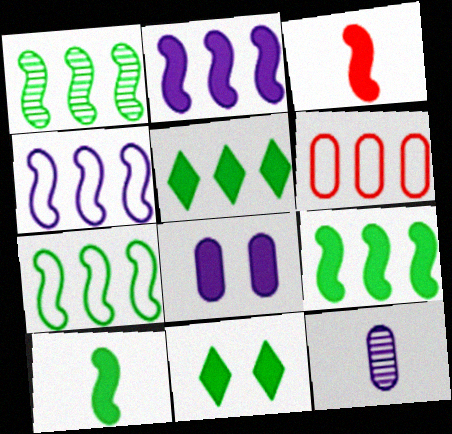[[1, 7, 9], 
[3, 5, 8]]